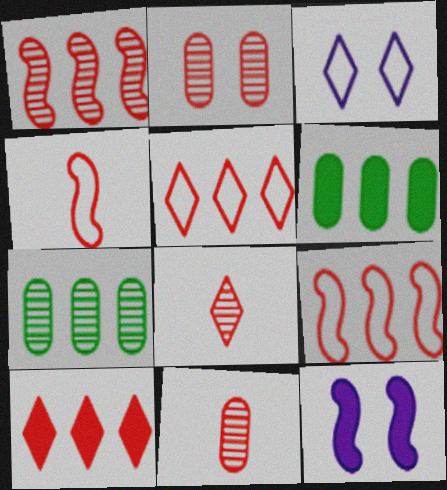[[1, 2, 8], 
[2, 4, 10]]